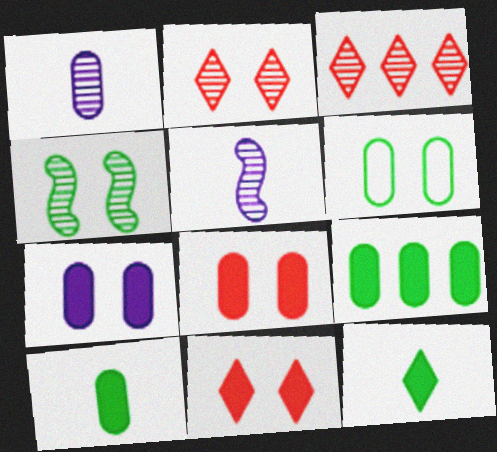[[1, 3, 4]]